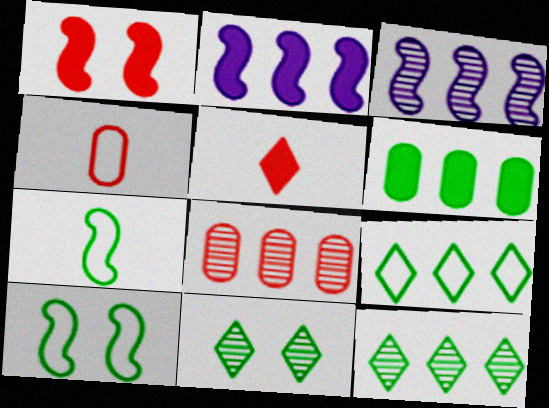[[1, 3, 7], 
[2, 4, 11], 
[2, 8, 9], 
[3, 8, 12], 
[6, 7, 11]]